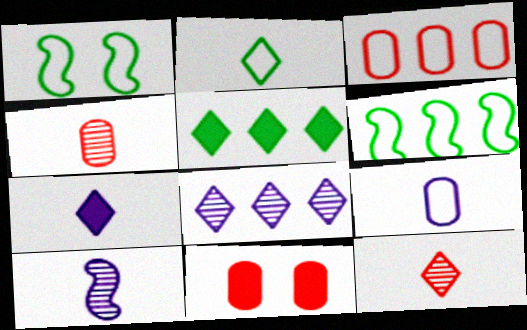[[2, 7, 12], 
[3, 4, 11], 
[7, 9, 10]]